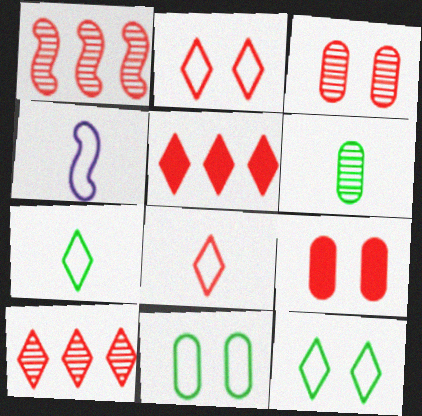[[1, 8, 9]]